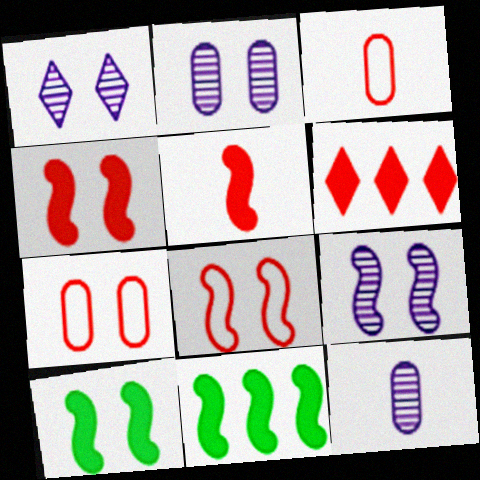[[1, 2, 9], 
[1, 3, 11], 
[1, 7, 10], 
[8, 9, 10]]